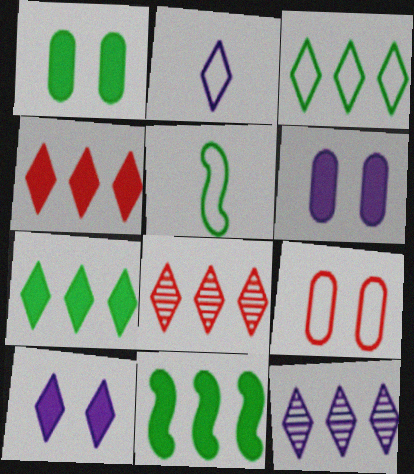[[2, 10, 12], 
[3, 4, 12], 
[5, 6, 8]]